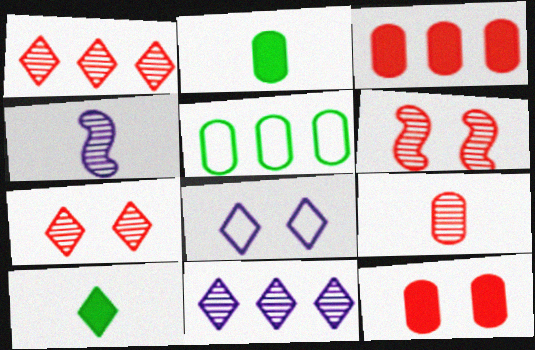[[1, 6, 9], 
[1, 8, 10]]